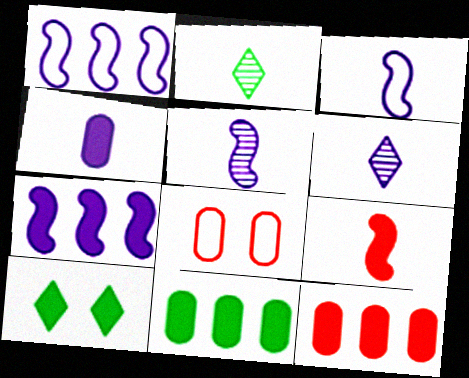[[2, 7, 8], 
[3, 4, 6]]